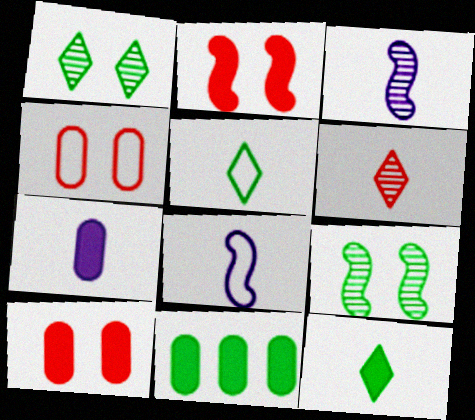[[5, 9, 11], 
[7, 10, 11]]